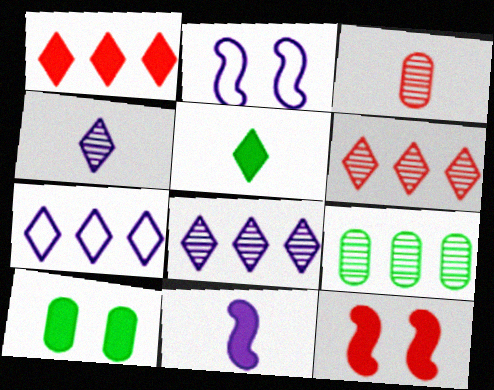[[1, 10, 11]]